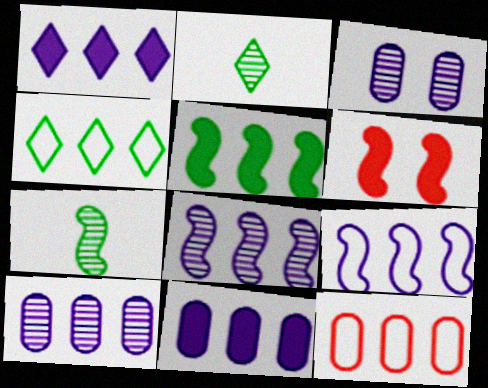[[1, 9, 10], 
[4, 9, 12], 
[6, 7, 9]]